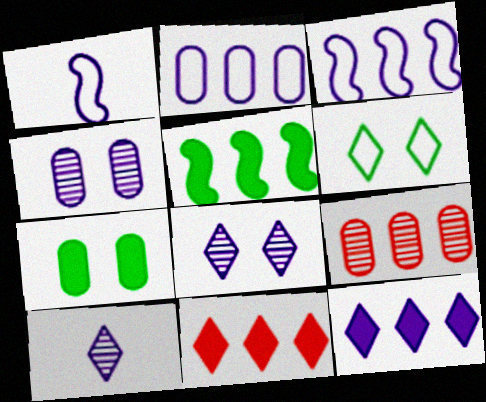[[1, 4, 12], 
[6, 10, 11]]